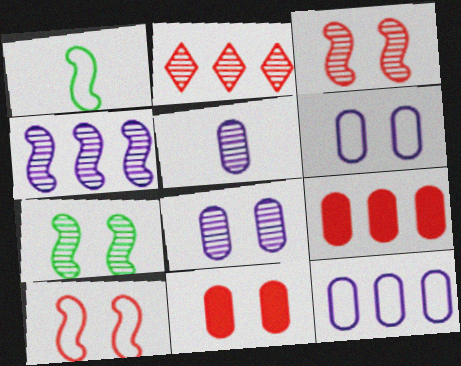[[2, 5, 7]]